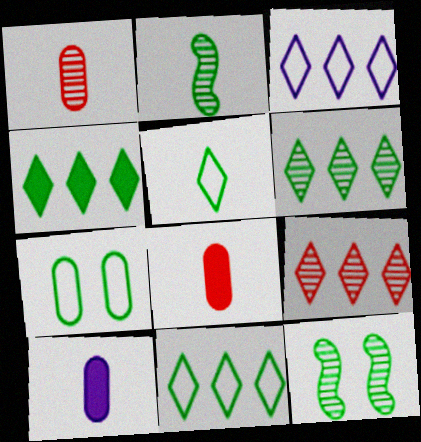[[2, 4, 7], 
[3, 4, 9], 
[3, 8, 12], 
[4, 6, 11]]